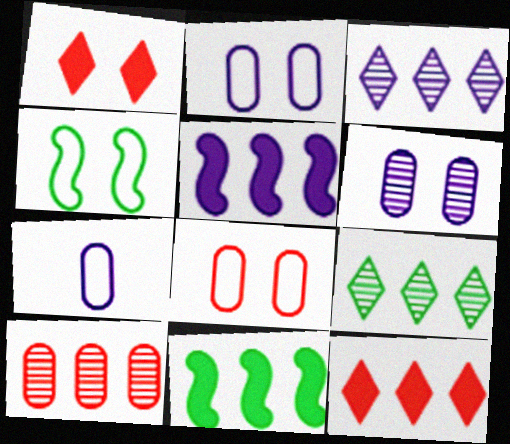[[1, 4, 6]]